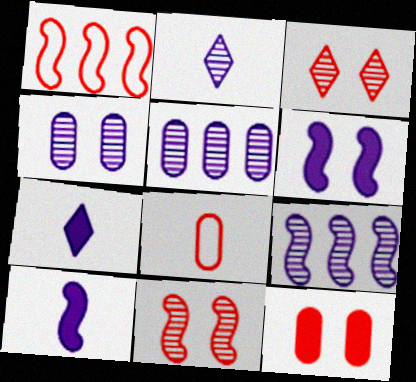[[2, 4, 9]]